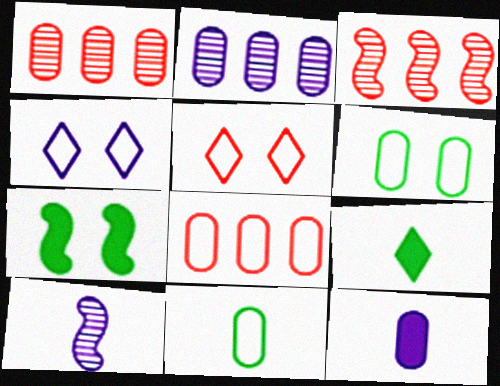[[1, 6, 12]]